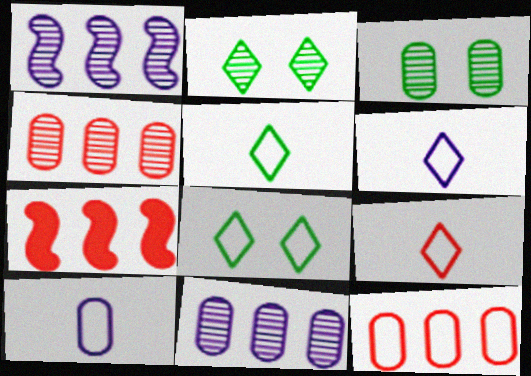[[2, 7, 10], 
[3, 6, 7], 
[5, 6, 9]]